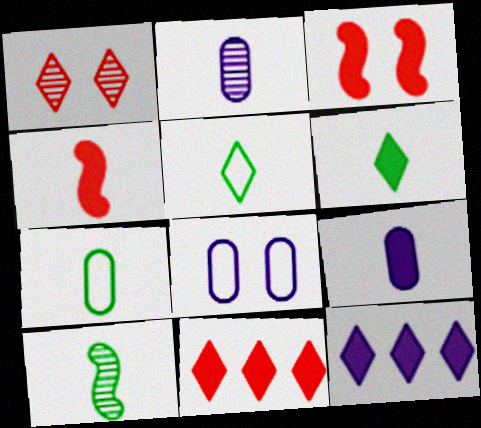[[1, 5, 12], 
[2, 4, 5], 
[4, 6, 9], 
[6, 7, 10], 
[8, 10, 11]]